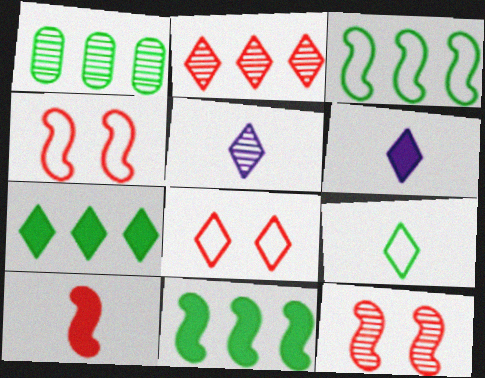[[1, 3, 7], 
[1, 4, 6], 
[1, 5, 12], 
[5, 7, 8]]